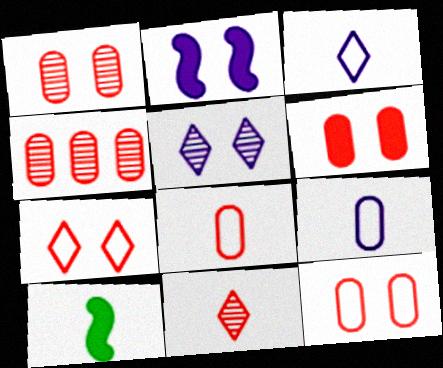[[1, 6, 12], 
[4, 6, 8], 
[9, 10, 11]]